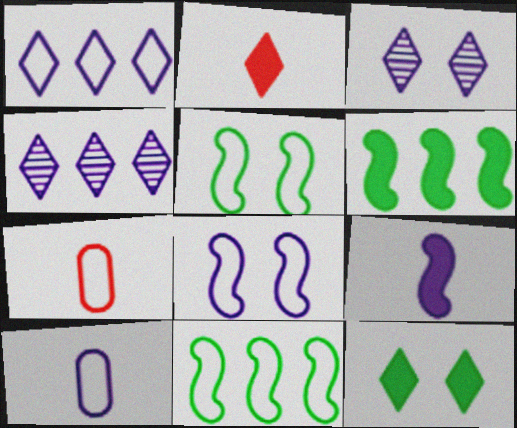[[1, 5, 7], 
[1, 8, 10], 
[3, 6, 7]]